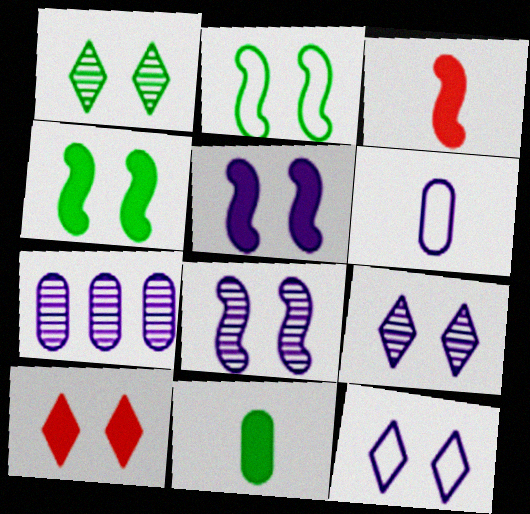[[1, 10, 12]]